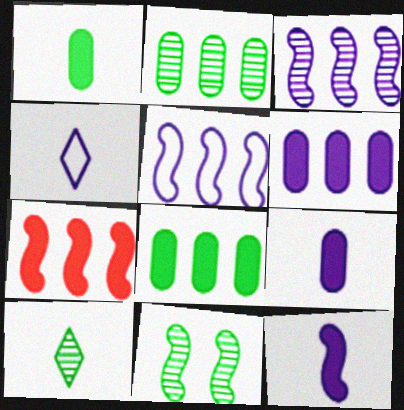[[2, 10, 11]]